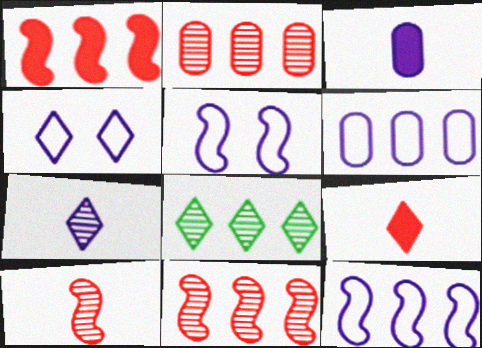[[1, 6, 8], 
[4, 8, 9]]